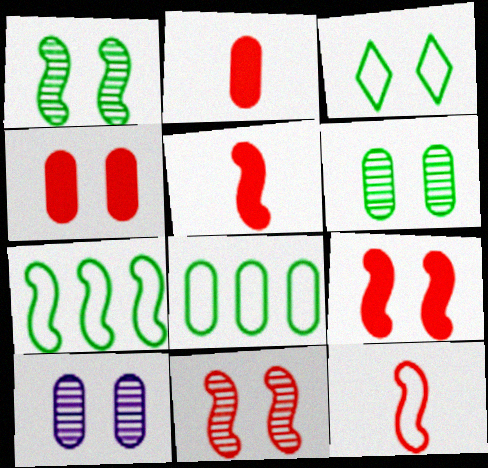[[2, 8, 10], 
[3, 9, 10]]